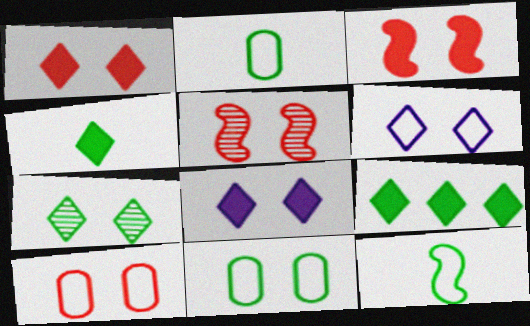[[1, 5, 10], 
[1, 6, 7], 
[5, 8, 11]]